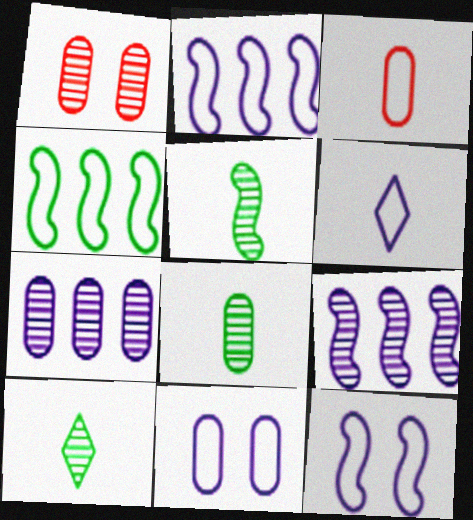[[1, 7, 8], 
[1, 9, 10], 
[2, 6, 11], 
[5, 8, 10]]